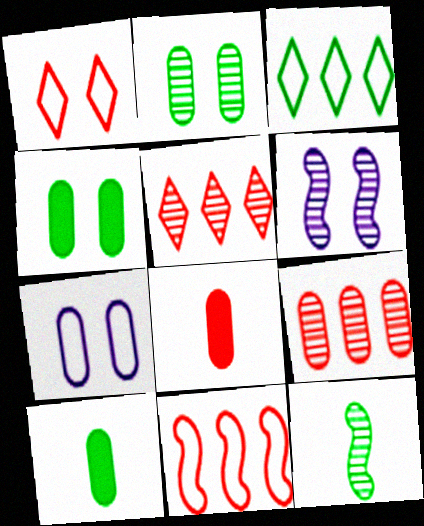[[1, 4, 6], 
[3, 4, 12], 
[3, 6, 8], 
[7, 9, 10]]